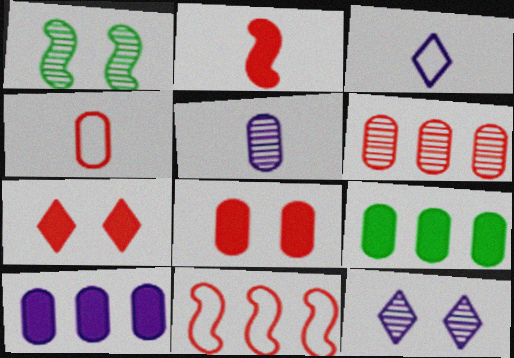[[4, 6, 8]]